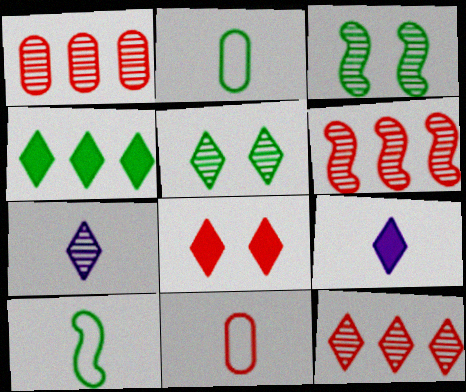[[1, 3, 7], 
[1, 6, 12], 
[2, 3, 4], 
[4, 8, 9], 
[5, 7, 12], 
[6, 8, 11]]